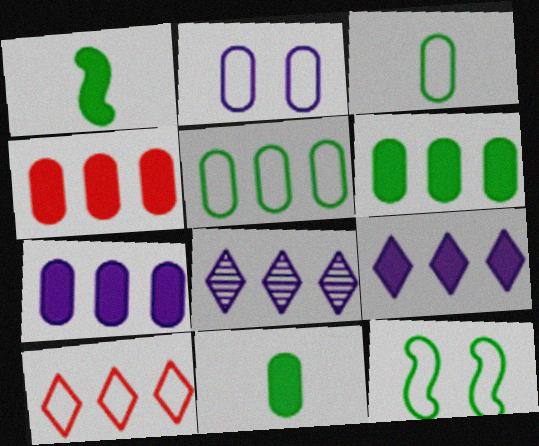[[4, 6, 7]]